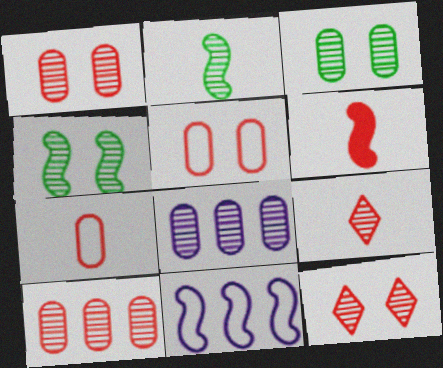[[2, 8, 12], 
[4, 6, 11], 
[4, 8, 9], 
[6, 7, 9]]